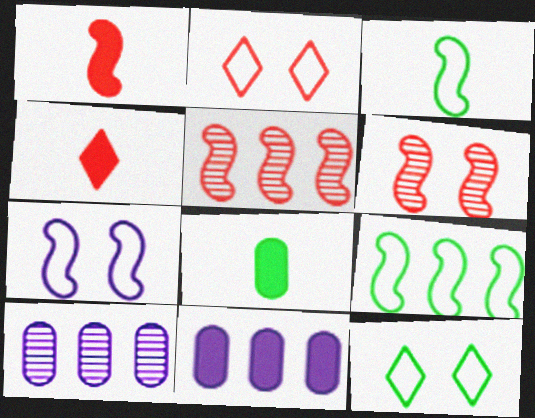[[1, 10, 12]]